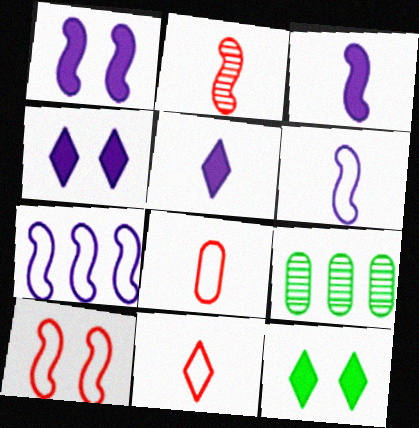[[1, 9, 11], 
[5, 9, 10]]